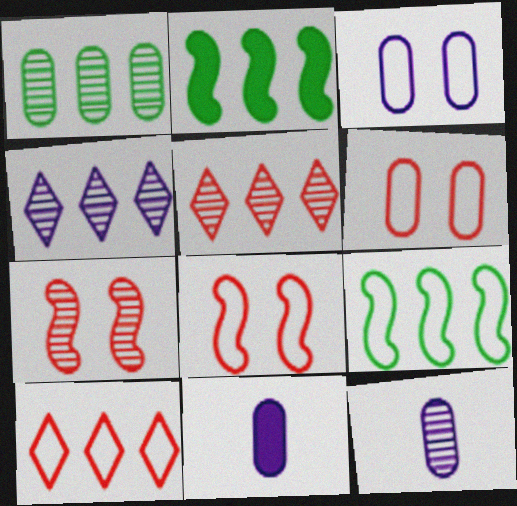[[1, 6, 11]]